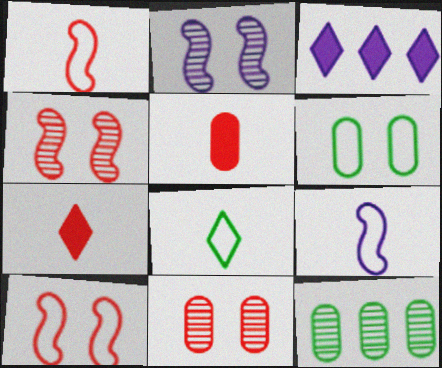[]